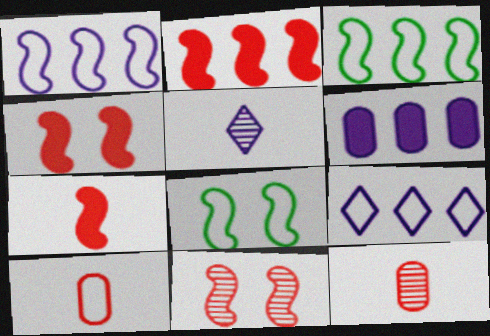[[2, 4, 7], 
[8, 9, 10]]